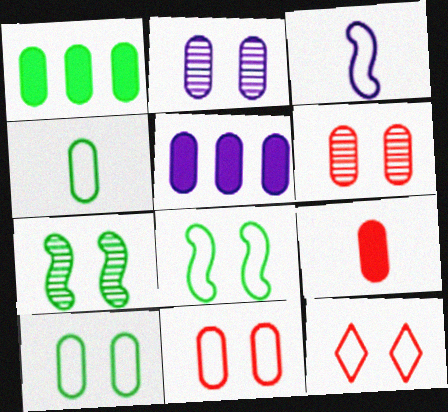[[4, 5, 6]]